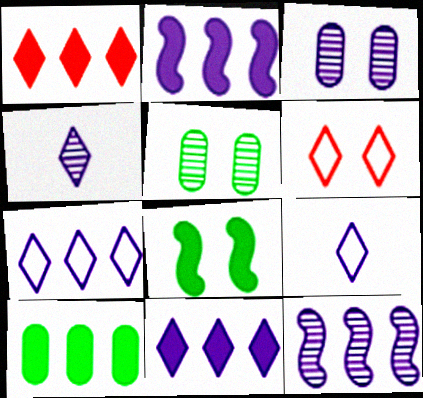[[1, 2, 10], 
[2, 3, 9], 
[3, 4, 12], 
[3, 6, 8]]